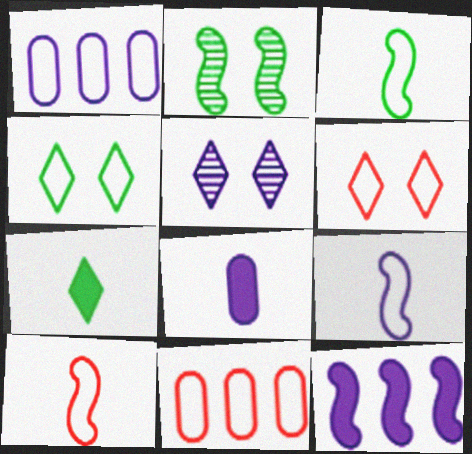[[1, 3, 6], 
[1, 4, 10], 
[2, 10, 12], 
[3, 9, 10], 
[4, 9, 11], 
[6, 10, 11]]